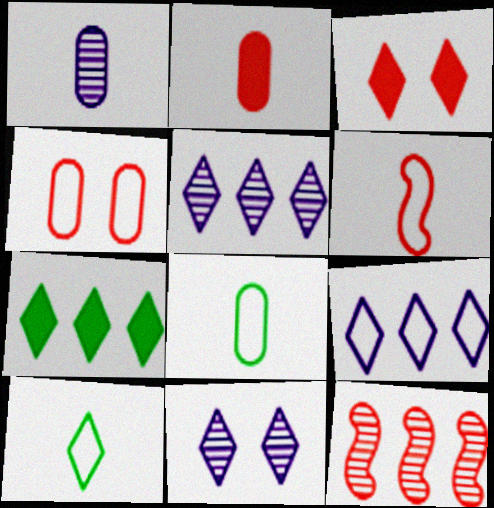[[1, 2, 8], 
[3, 5, 10]]